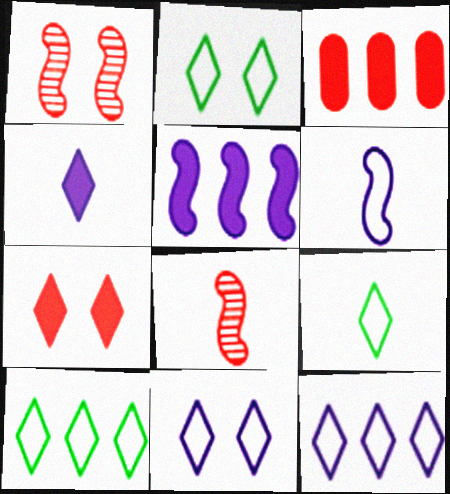[[2, 9, 10]]